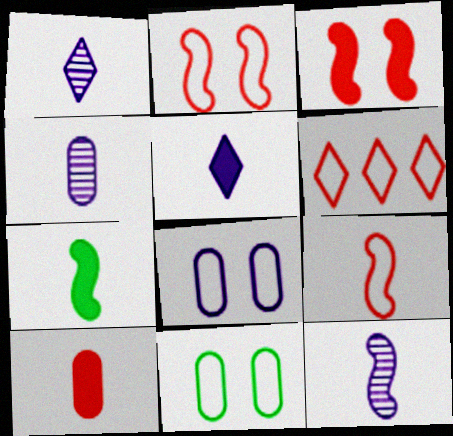[[1, 4, 12], 
[5, 7, 10], 
[7, 9, 12]]